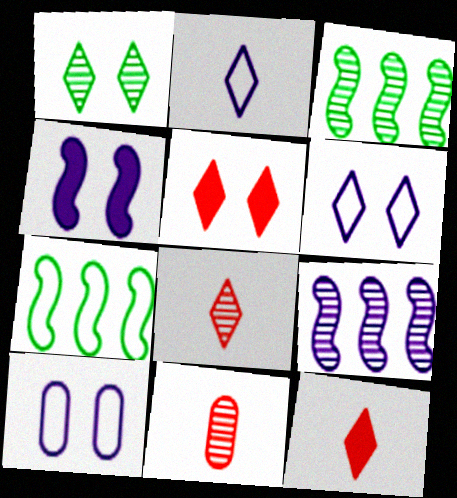[[1, 5, 6], 
[1, 9, 11], 
[3, 10, 12]]